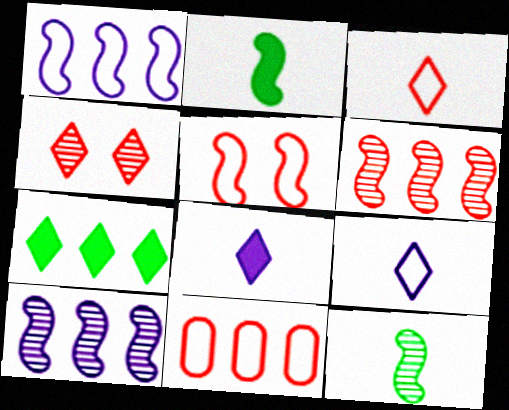[[2, 5, 10], 
[3, 5, 11], 
[4, 7, 9], 
[7, 10, 11]]